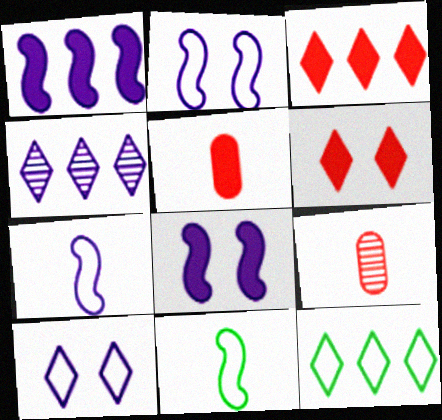[[3, 4, 12], 
[8, 9, 12]]